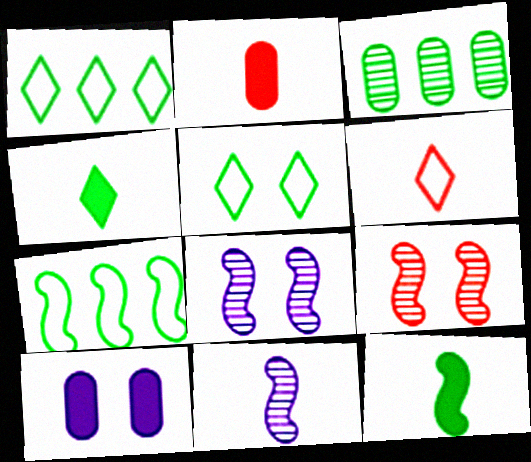[[1, 2, 8], 
[3, 5, 12], 
[5, 9, 10]]